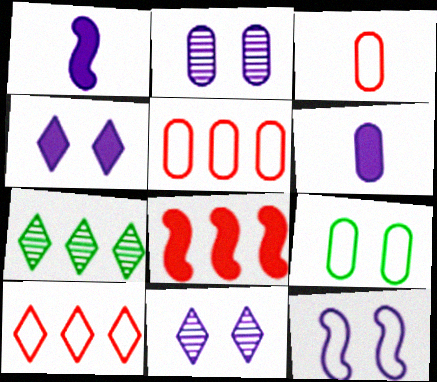[[2, 4, 12]]